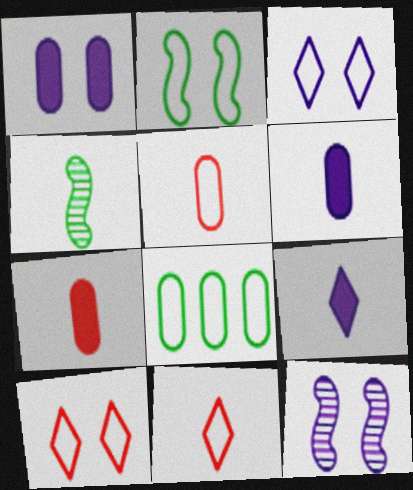[[1, 3, 12], 
[4, 5, 9], 
[4, 6, 11]]